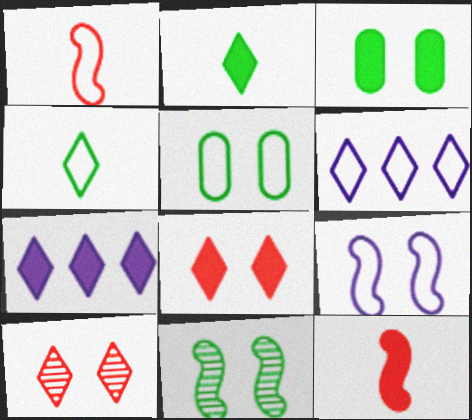[[1, 5, 6], 
[2, 6, 10], 
[2, 7, 8], 
[3, 7, 12], 
[3, 9, 10], 
[4, 7, 10]]